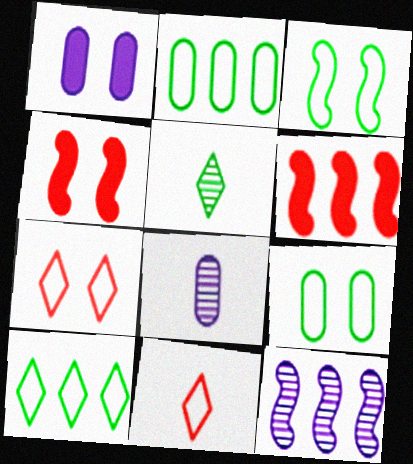[[4, 8, 10]]